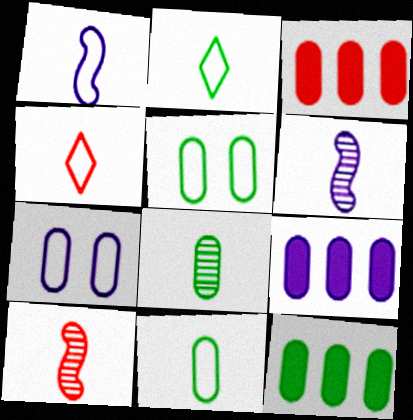[[1, 4, 11], 
[3, 7, 8], 
[3, 9, 12], 
[5, 8, 12]]